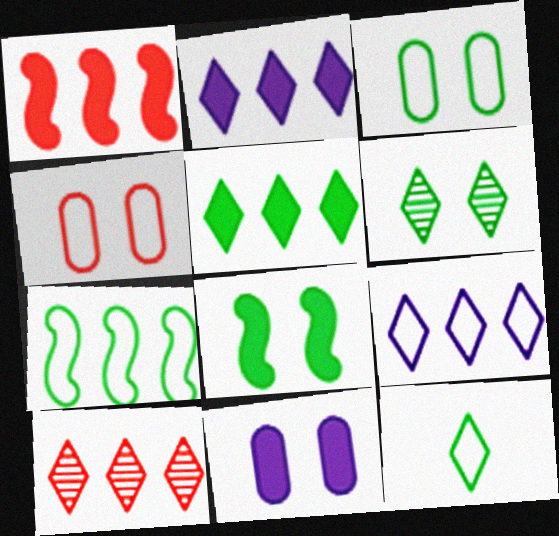[[3, 6, 8], 
[3, 7, 12], 
[5, 6, 12], 
[5, 9, 10]]